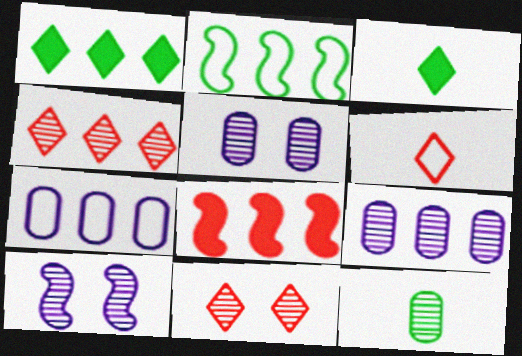[[4, 10, 12]]